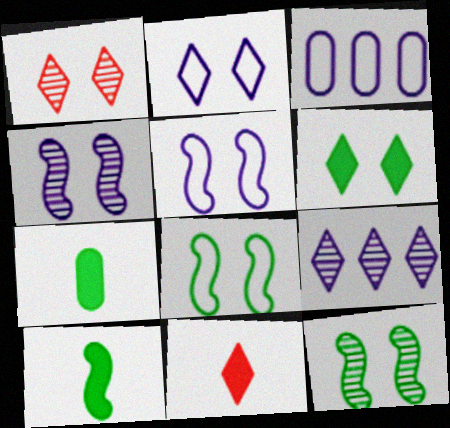[[1, 2, 6], 
[1, 3, 10], 
[3, 11, 12]]